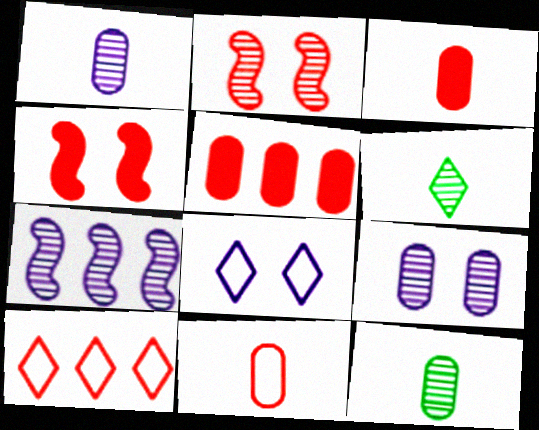[[2, 3, 10]]